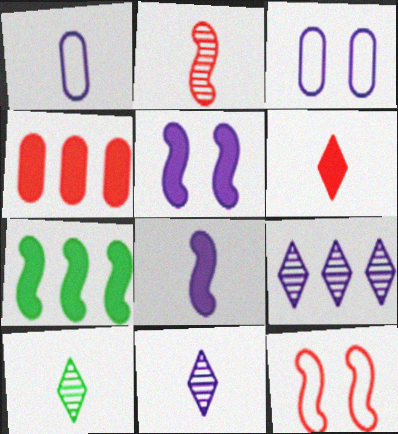[[1, 5, 9], 
[1, 8, 11], 
[3, 8, 9]]